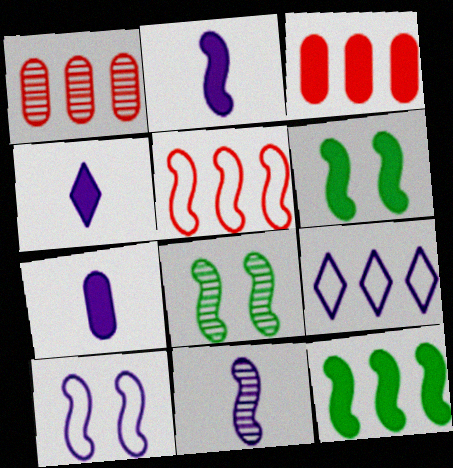[[1, 9, 12], 
[2, 4, 7], 
[2, 5, 8], 
[3, 4, 6], 
[5, 6, 11]]